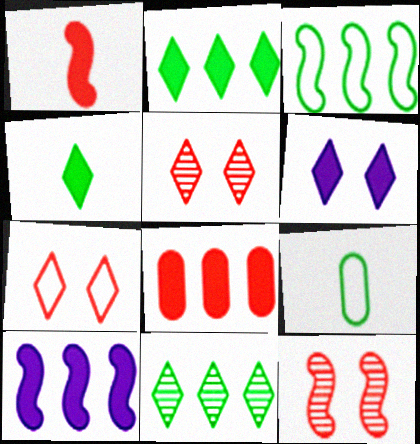[[2, 8, 10], 
[5, 9, 10]]